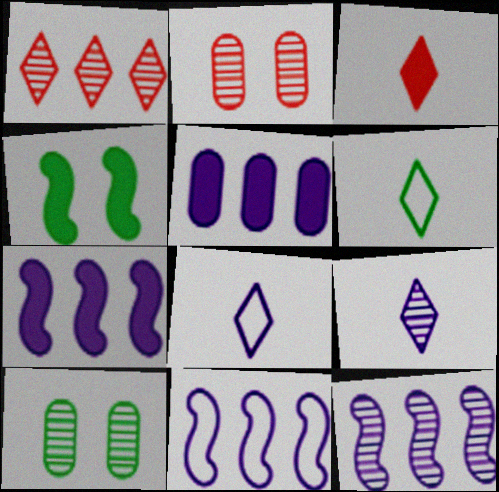[[2, 6, 7], 
[3, 4, 5], 
[3, 6, 9], 
[3, 10, 11], 
[7, 11, 12]]